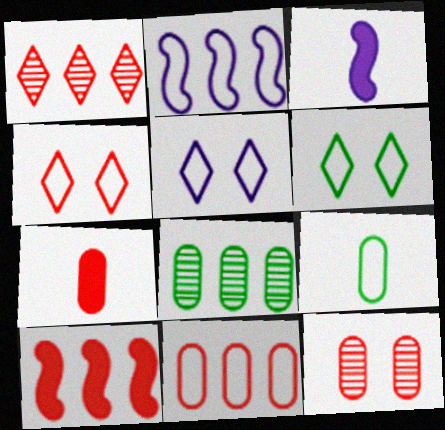[[1, 10, 11], 
[2, 4, 9], 
[3, 4, 8], 
[4, 5, 6], 
[7, 11, 12]]